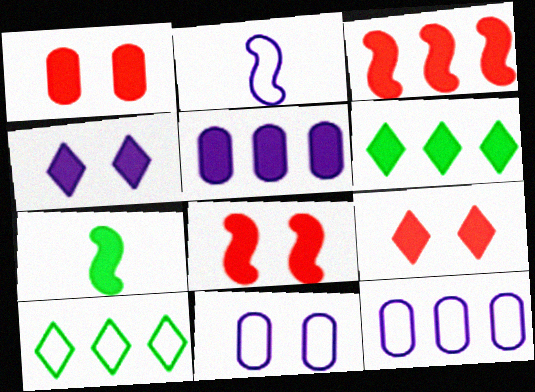[[1, 8, 9], 
[3, 5, 6], 
[5, 7, 9]]